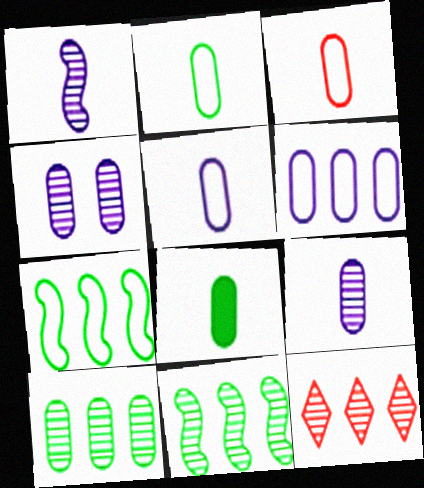[[2, 3, 5], 
[3, 8, 9]]